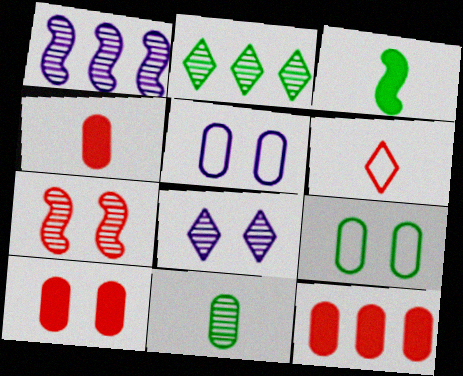[[2, 3, 9], 
[4, 10, 12], 
[5, 11, 12], 
[6, 7, 12]]